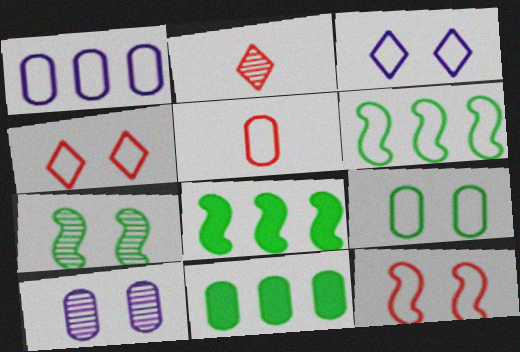[[1, 5, 9], 
[3, 5, 6], 
[3, 9, 12], 
[5, 10, 11]]